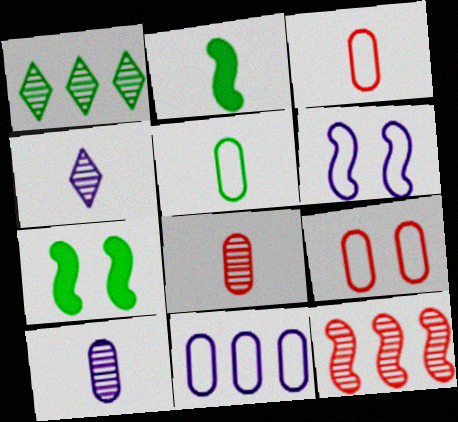[[1, 5, 7], 
[2, 3, 4], 
[2, 6, 12], 
[5, 9, 11]]